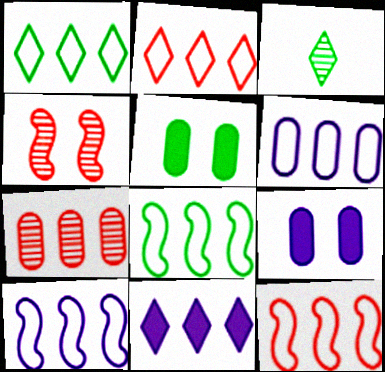[[1, 6, 12], 
[2, 6, 8], 
[3, 5, 8], 
[3, 9, 12], 
[7, 8, 11], 
[8, 10, 12]]